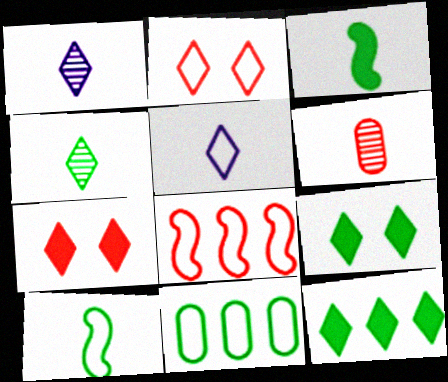[[1, 2, 12], 
[3, 5, 6], 
[6, 7, 8]]